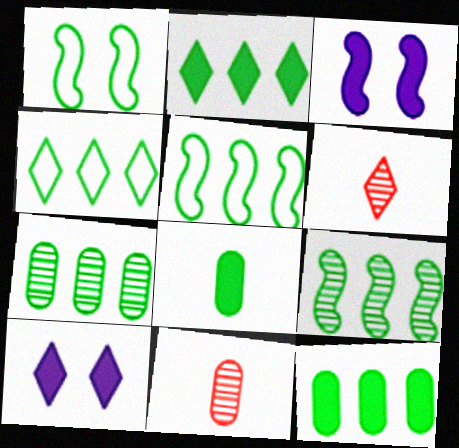[[2, 5, 7], 
[3, 4, 11], 
[4, 6, 10], 
[4, 9, 12], 
[5, 10, 11]]